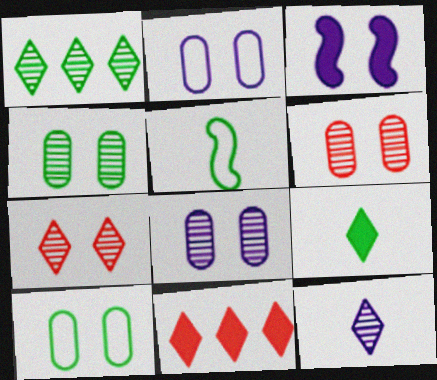[[1, 7, 12], 
[3, 7, 10], 
[4, 6, 8], 
[5, 8, 11]]